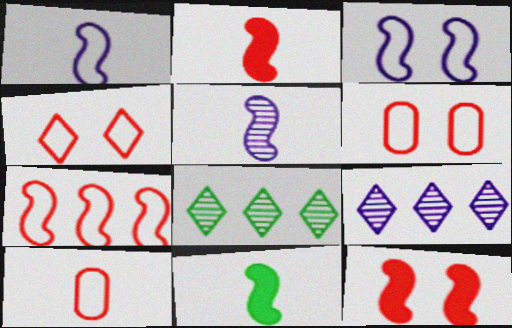[[4, 7, 10], 
[6, 9, 11]]